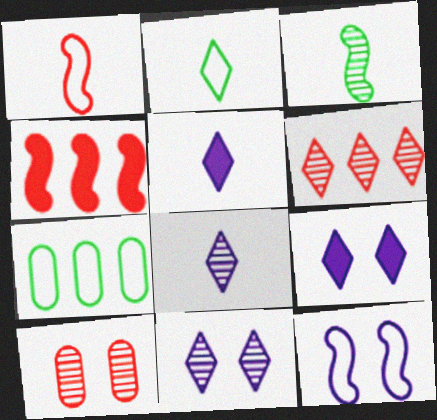[[2, 6, 9], 
[3, 4, 12]]